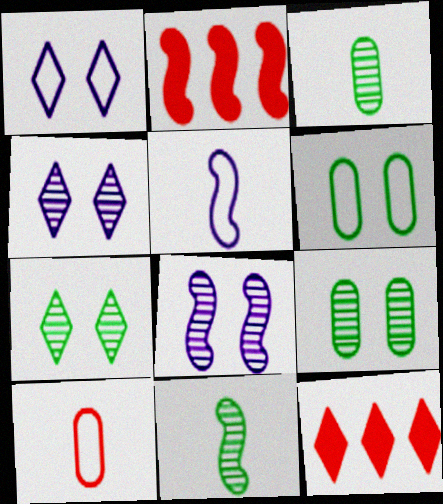[[1, 2, 3], 
[5, 9, 12]]